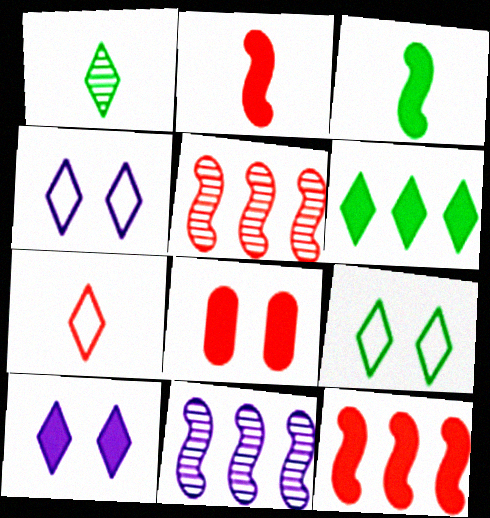[[1, 6, 9], 
[5, 7, 8]]